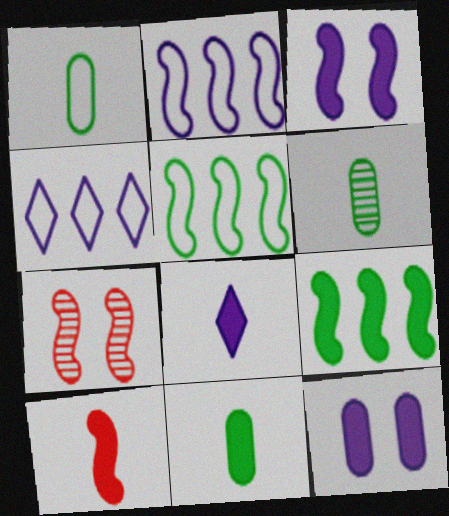[[1, 6, 11], 
[3, 9, 10], 
[4, 7, 11], 
[8, 10, 11]]